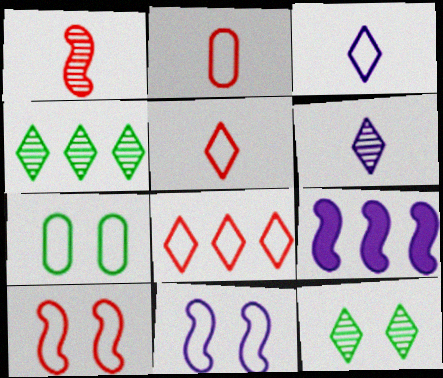[[2, 8, 10], 
[2, 9, 12]]